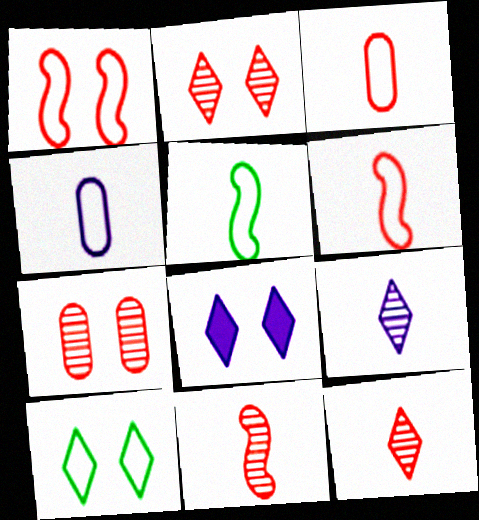[[2, 8, 10]]